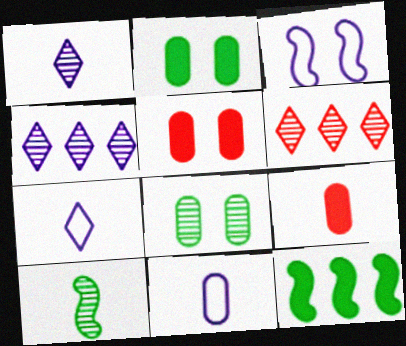[[7, 9, 10]]